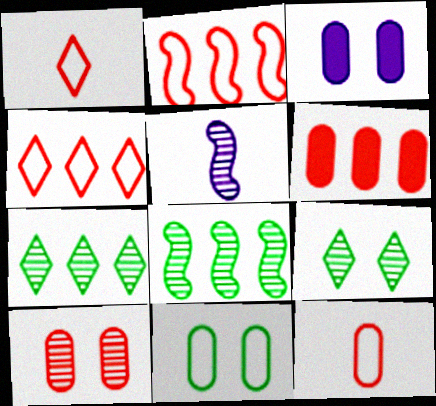[[1, 3, 8], 
[3, 10, 11], 
[5, 7, 10], 
[6, 10, 12]]